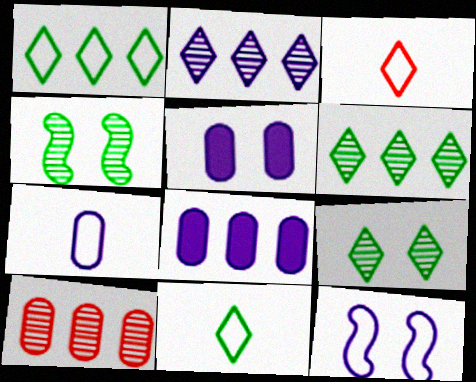[[3, 4, 8]]